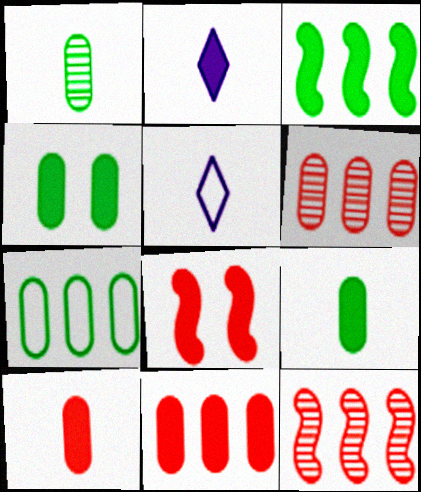[[1, 4, 7], 
[4, 5, 12]]